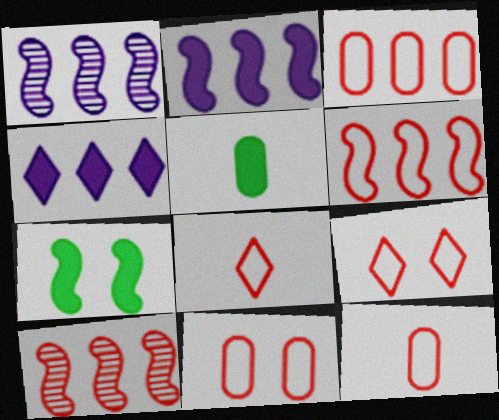[[1, 5, 9], 
[3, 11, 12], 
[6, 8, 11], 
[6, 9, 12]]